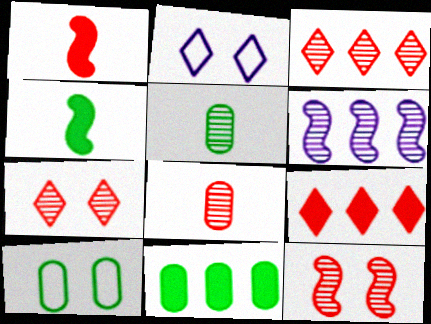[[3, 8, 12], 
[5, 6, 7], 
[5, 10, 11]]